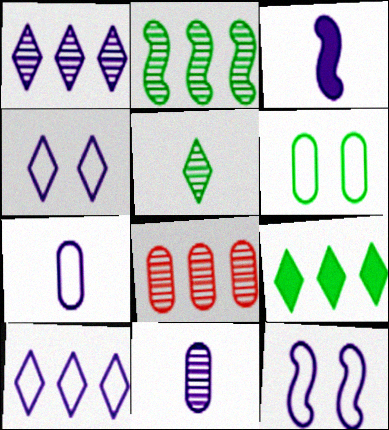[[1, 2, 8], 
[7, 10, 12]]